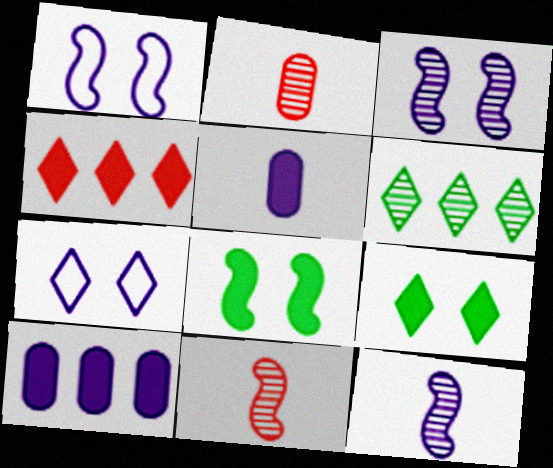[[2, 3, 6], 
[4, 5, 8], 
[7, 10, 12]]